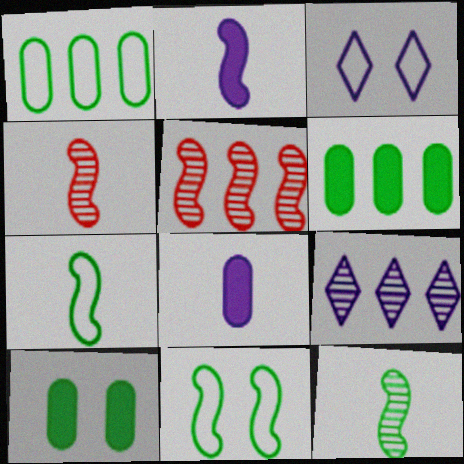[[2, 4, 7], 
[2, 5, 11], 
[3, 4, 6]]